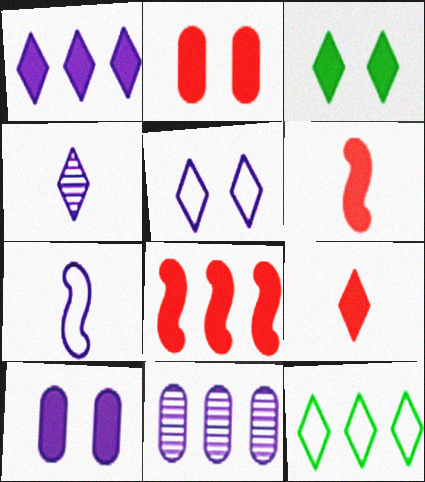[[1, 3, 9], 
[1, 4, 5], 
[2, 8, 9], 
[8, 11, 12]]